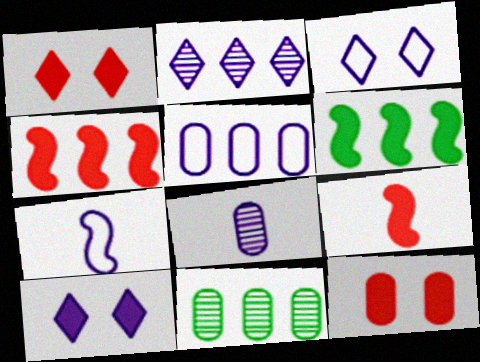[[1, 7, 11], 
[3, 5, 7], 
[3, 9, 11]]